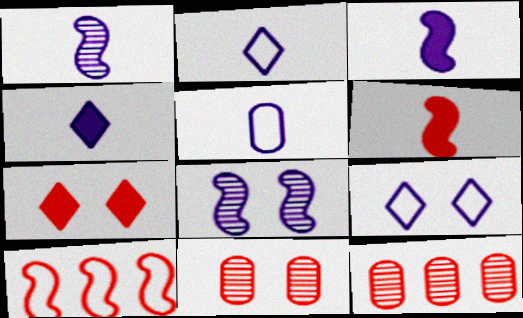[[1, 4, 5]]